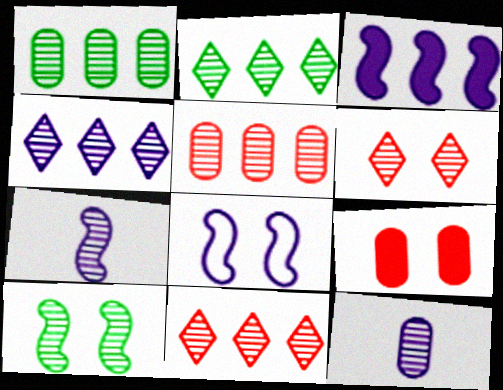[[1, 6, 7], 
[2, 4, 11], 
[3, 7, 8], 
[10, 11, 12]]